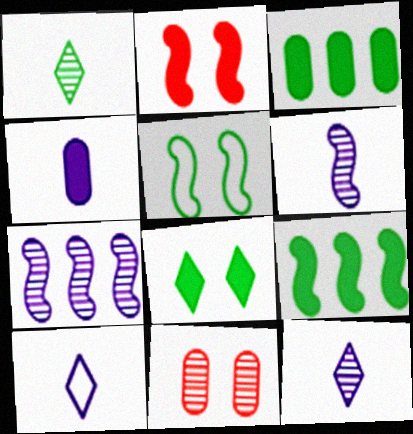[[1, 3, 5], 
[1, 7, 11], 
[4, 6, 10], 
[9, 10, 11]]